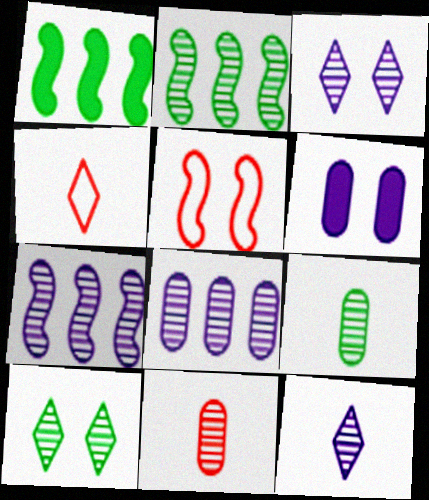[[2, 3, 11], 
[2, 4, 6], 
[2, 9, 10], 
[5, 6, 10], 
[7, 10, 11]]